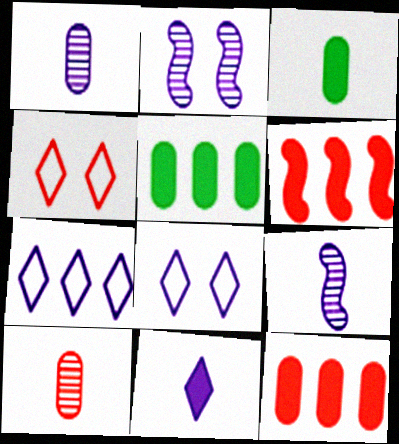[[4, 5, 9], 
[4, 6, 10]]